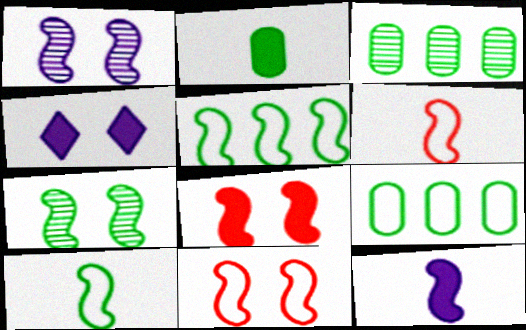[[3, 4, 6]]